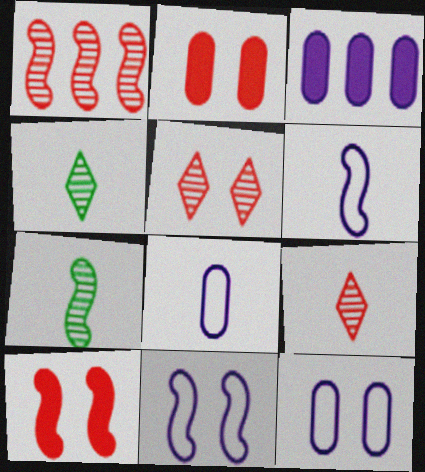[]